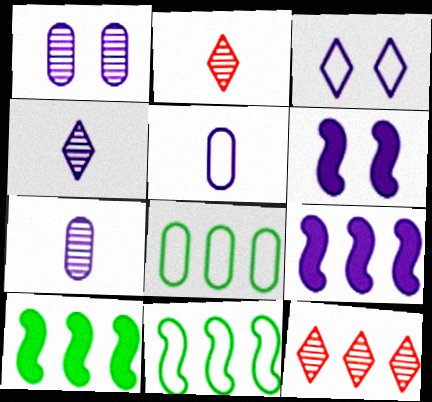[[1, 3, 6], 
[2, 6, 8], 
[3, 7, 9], 
[8, 9, 12]]